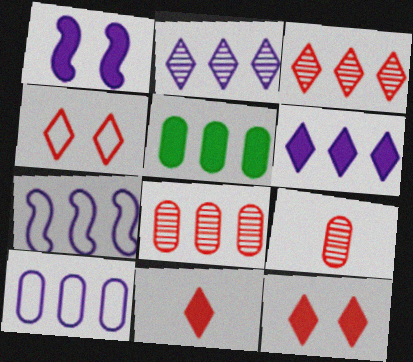[[1, 5, 11], 
[3, 4, 11], 
[3, 5, 7], 
[5, 8, 10]]